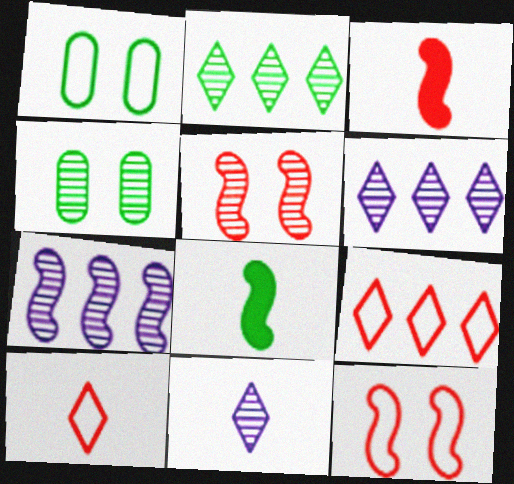[[1, 2, 8], 
[1, 3, 6], 
[7, 8, 12]]